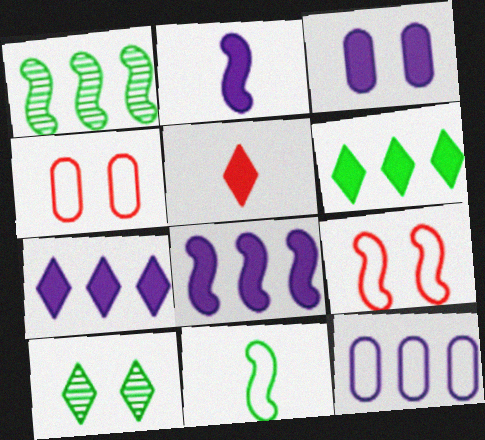[[1, 2, 9], 
[2, 3, 7], 
[3, 9, 10]]